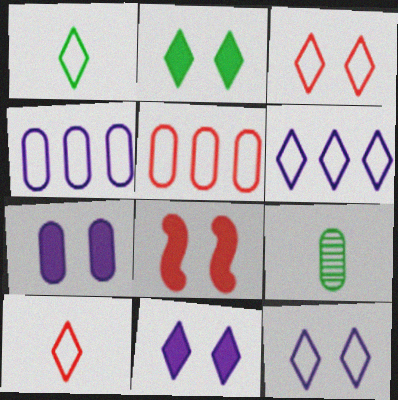[[1, 3, 6], 
[2, 7, 8], 
[5, 7, 9], 
[6, 8, 9]]